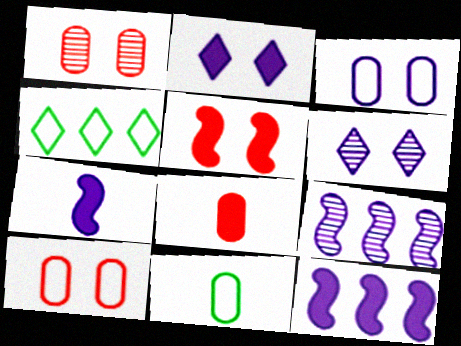[[1, 4, 7]]